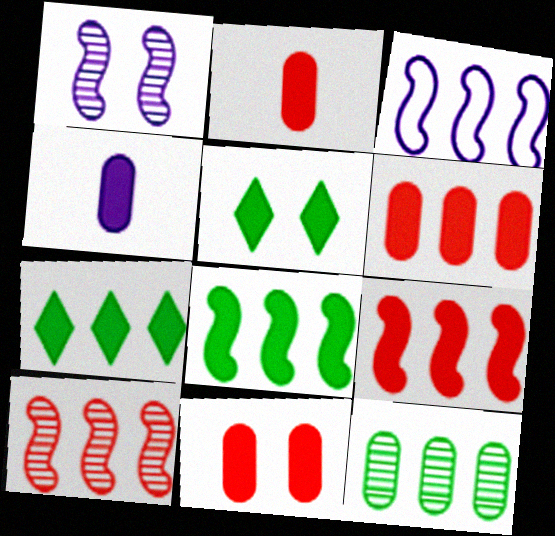[[2, 6, 11], 
[3, 8, 10], 
[4, 5, 9]]